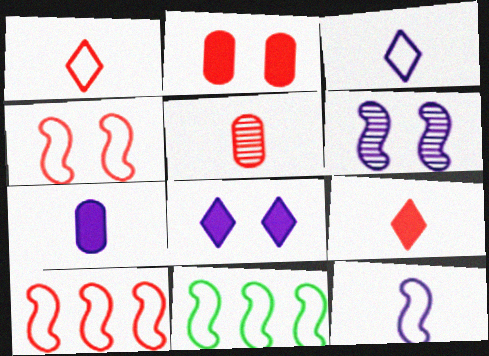[[4, 11, 12], 
[5, 8, 11]]